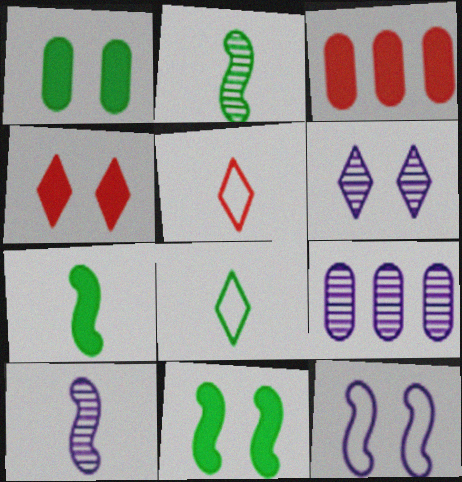[[5, 9, 11], 
[6, 9, 10]]